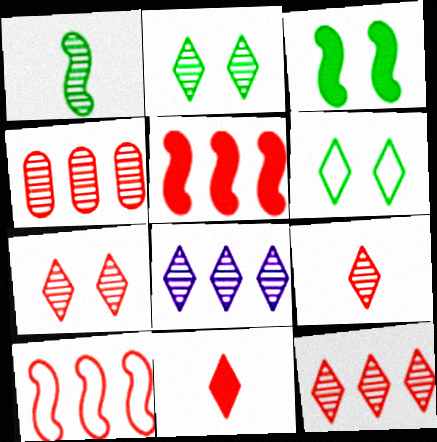[[2, 8, 9], 
[6, 8, 11], 
[7, 9, 12]]